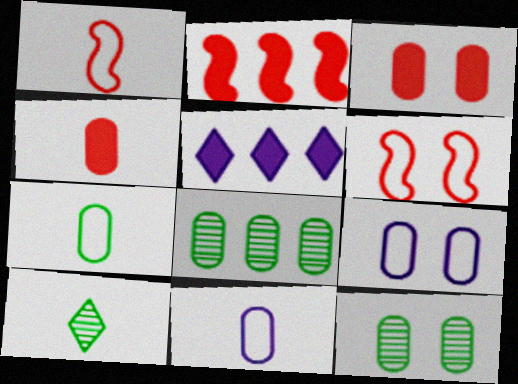[[1, 5, 12], 
[2, 9, 10], 
[3, 8, 11], 
[3, 9, 12], 
[4, 8, 9]]